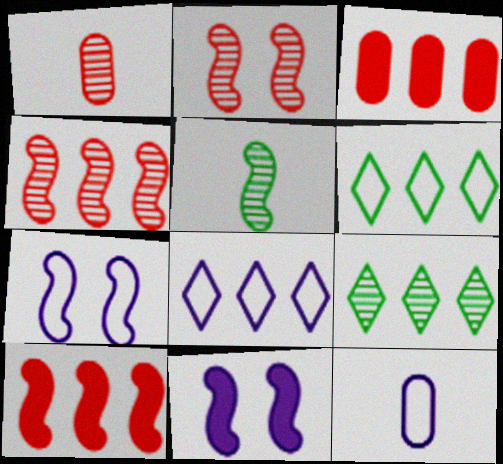[[1, 6, 11], 
[5, 7, 10], 
[7, 8, 12]]